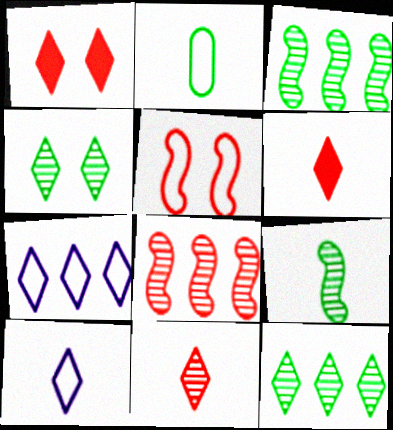[[1, 10, 12], 
[2, 5, 7], 
[4, 6, 7]]